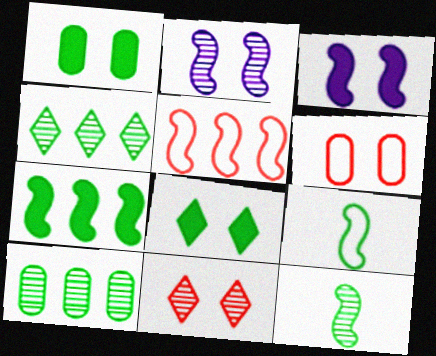[[1, 4, 9], 
[2, 6, 8], 
[3, 5, 12], 
[8, 9, 10]]